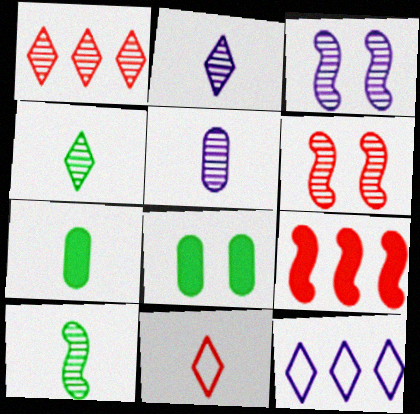[[6, 7, 12]]